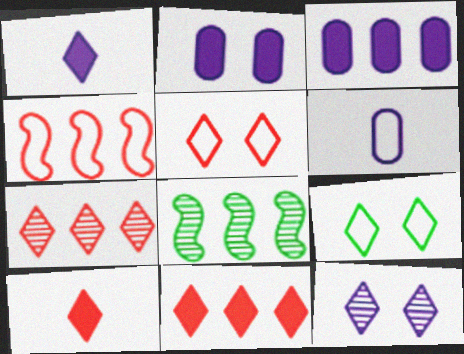[[1, 7, 9], 
[4, 6, 9], 
[5, 7, 10]]